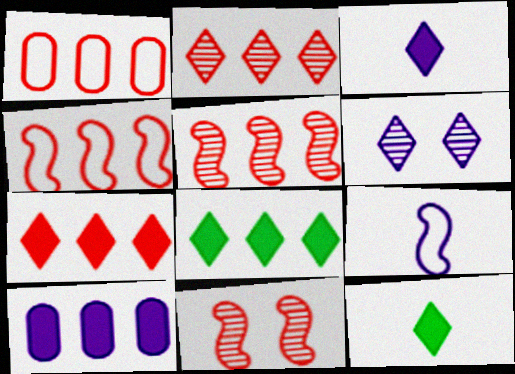[[1, 5, 7], 
[6, 9, 10]]